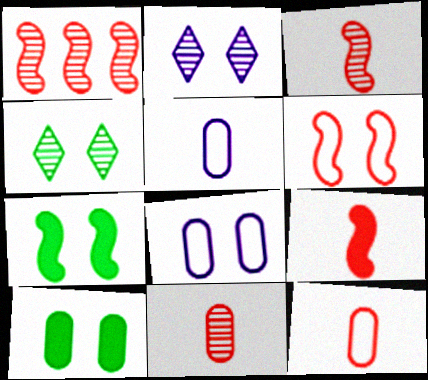[[1, 6, 9], 
[2, 6, 10]]